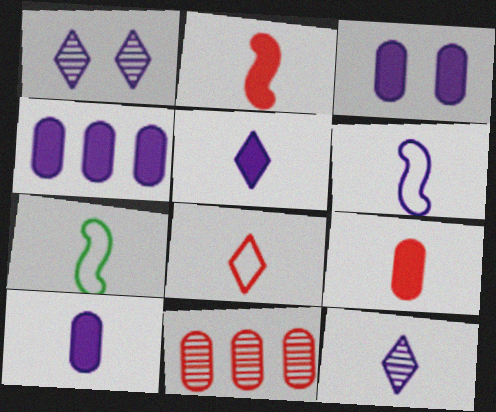[[1, 4, 6], 
[3, 4, 10], 
[6, 10, 12], 
[7, 9, 12]]